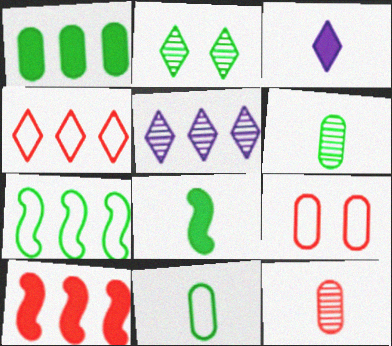[[2, 3, 4], 
[5, 8, 9]]